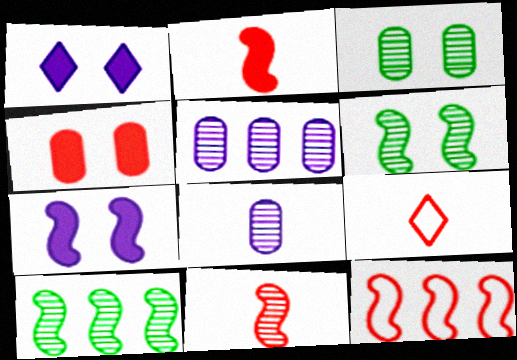[]